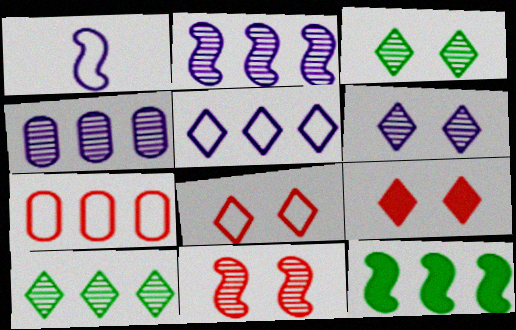[[1, 11, 12]]